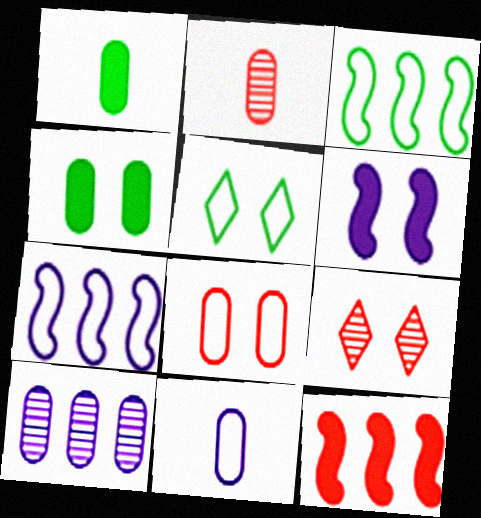[[1, 2, 11], 
[1, 7, 9], 
[1, 8, 10]]